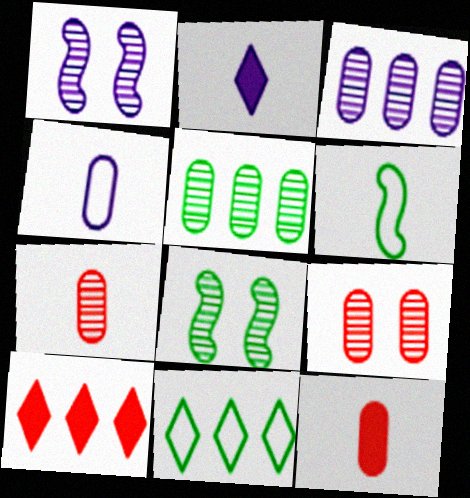[[1, 11, 12], 
[2, 6, 7], 
[4, 8, 10]]